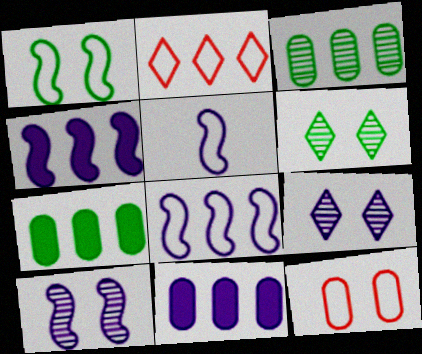[[2, 3, 4], 
[4, 5, 10], 
[5, 9, 11]]